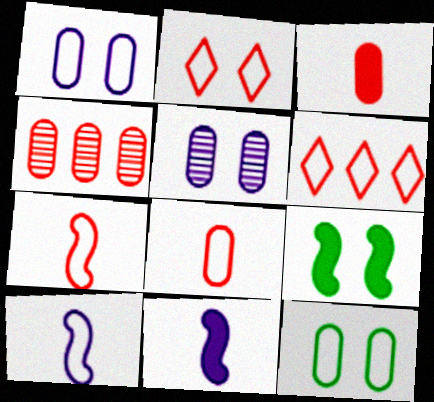[[2, 5, 9], 
[6, 10, 12]]